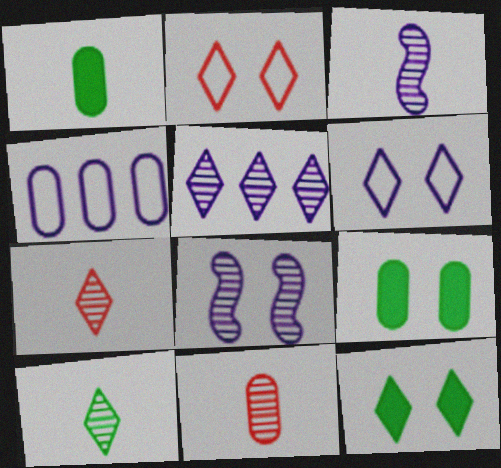[[2, 8, 9], 
[3, 10, 11], 
[4, 9, 11]]